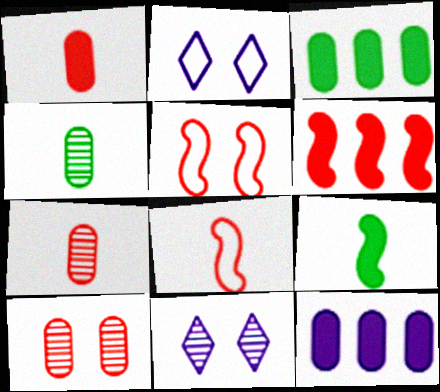[[2, 4, 6], 
[3, 8, 11]]